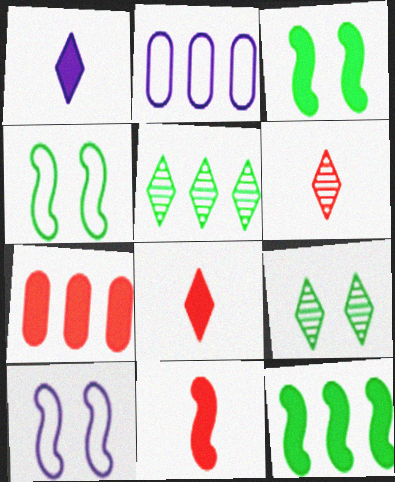[[1, 3, 7], 
[2, 3, 6], 
[2, 9, 11]]